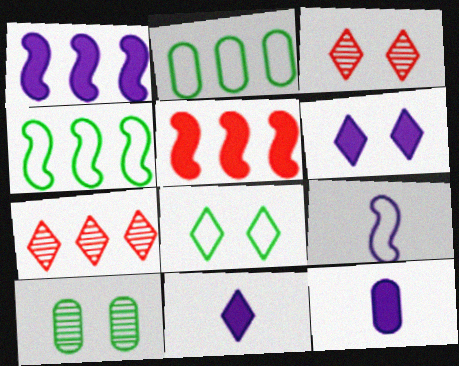[[1, 2, 7], 
[1, 6, 12], 
[3, 4, 12], 
[3, 6, 8], 
[7, 8, 11]]